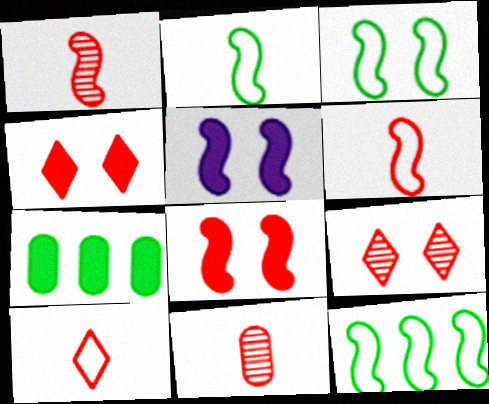[[1, 5, 12], 
[2, 3, 12]]